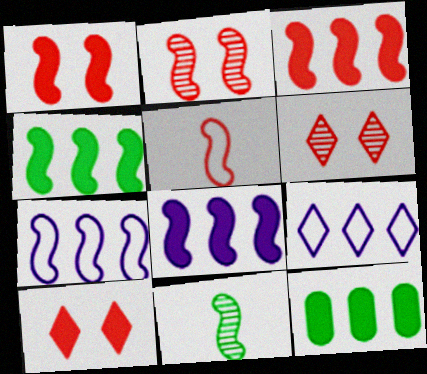[[1, 7, 11], 
[2, 3, 5], 
[3, 4, 8]]